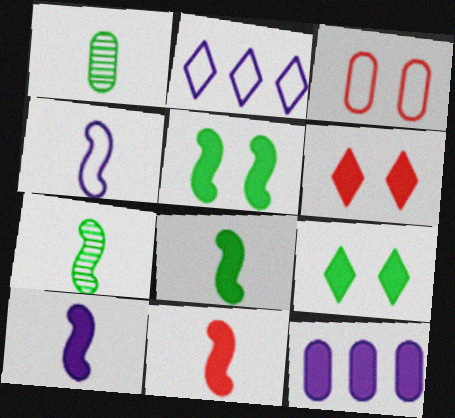[[1, 3, 12], 
[4, 7, 11], 
[6, 8, 12], 
[8, 10, 11], 
[9, 11, 12]]